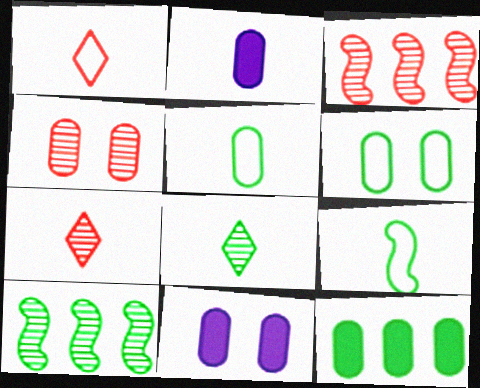[[1, 10, 11], 
[2, 7, 9], 
[3, 4, 7], 
[4, 6, 11]]